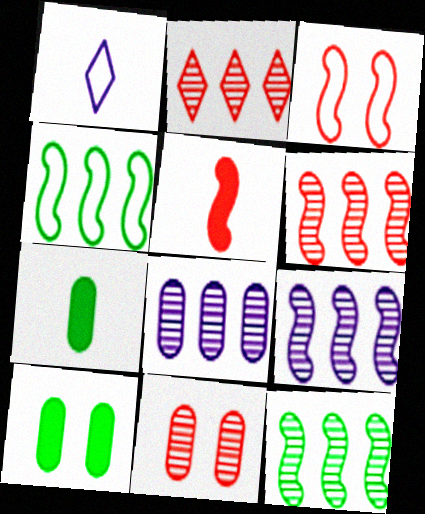[[1, 6, 10], 
[2, 8, 12], 
[3, 5, 6], 
[6, 9, 12]]